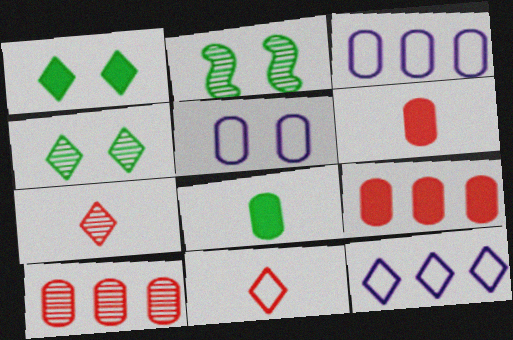[[1, 7, 12], 
[2, 6, 12], 
[5, 8, 10]]